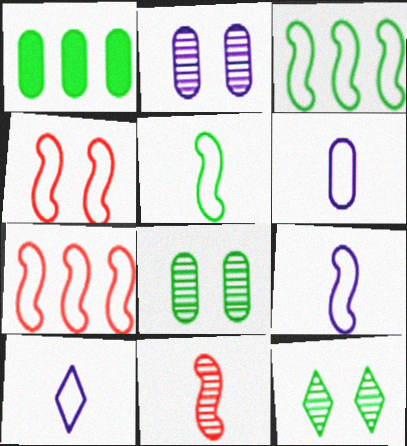[[1, 5, 12], 
[3, 4, 9], 
[6, 9, 10]]